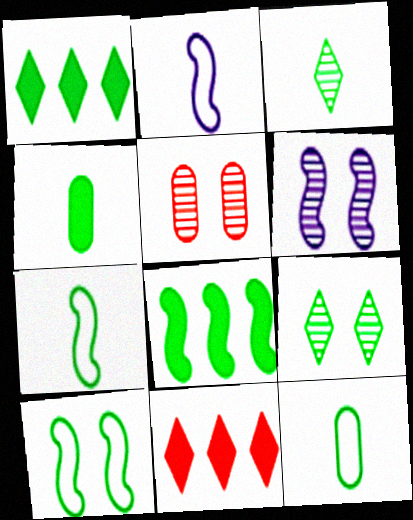[[1, 2, 5], 
[3, 4, 7], 
[5, 6, 9], 
[6, 11, 12], 
[8, 9, 12]]